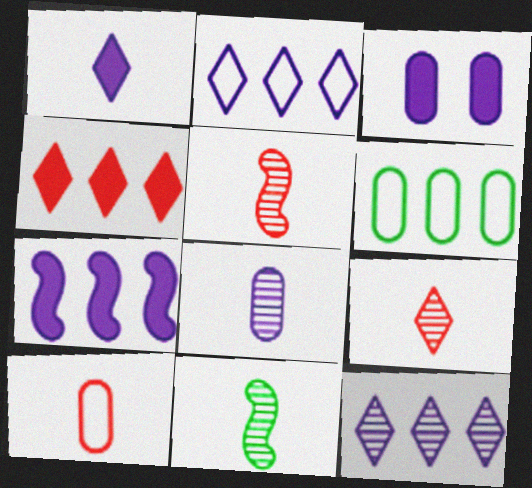[[1, 3, 7], 
[1, 10, 11], 
[8, 9, 11]]